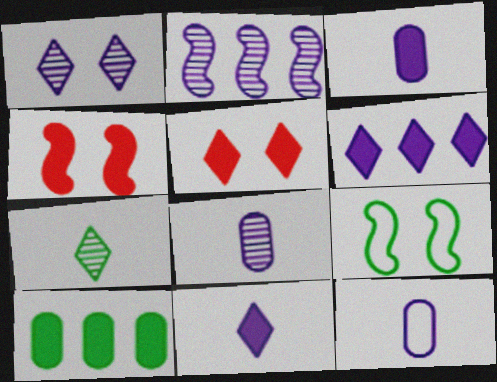[[1, 2, 8], 
[3, 8, 12], 
[4, 10, 11], 
[7, 9, 10]]